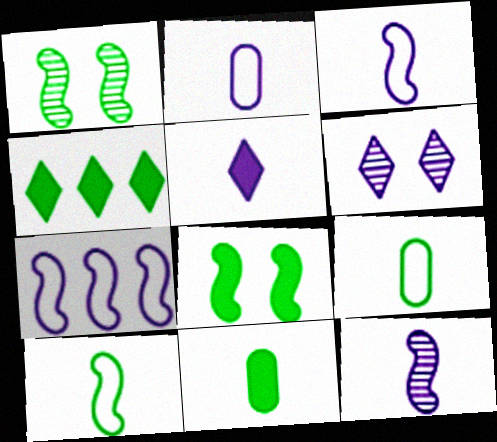[[1, 4, 9], 
[2, 5, 12], 
[4, 8, 11]]